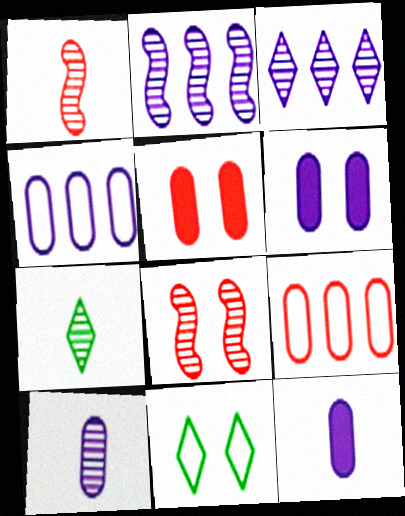[[1, 7, 10], 
[4, 6, 10], 
[6, 8, 11]]